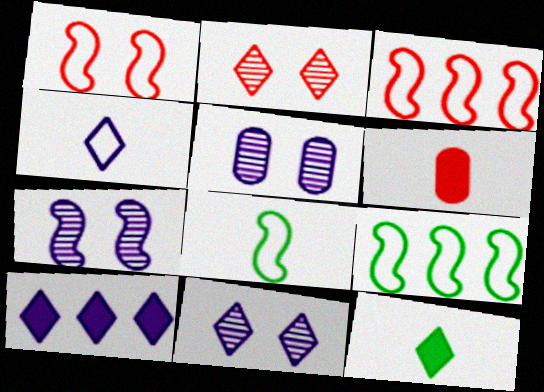[[2, 3, 6], 
[3, 5, 12], 
[4, 10, 11], 
[5, 7, 11], 
[6, 9, 11]]